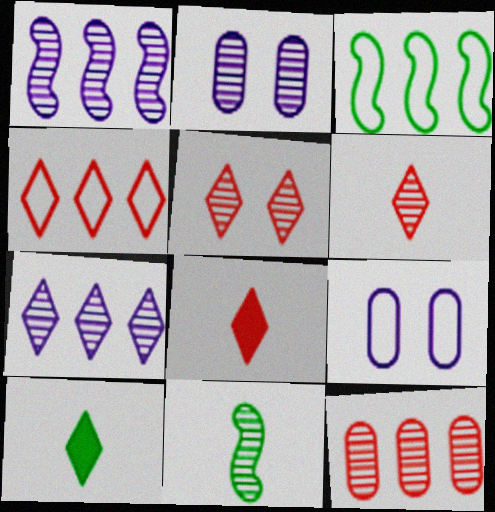[[2, 3, 8], 
[4, 5, 8]]